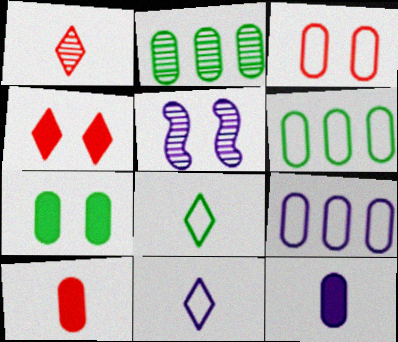[[1, 2, 5], 
[2, 3, 12]]